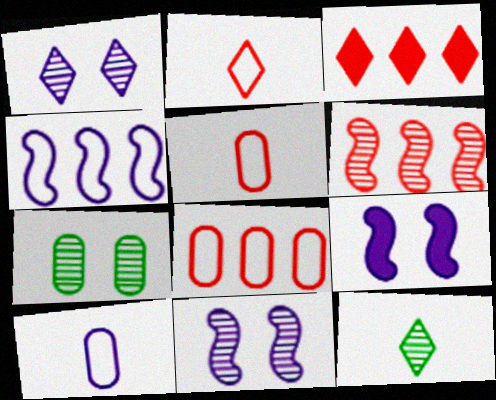[[3, 6, 8], 
[8, 9, 12]]